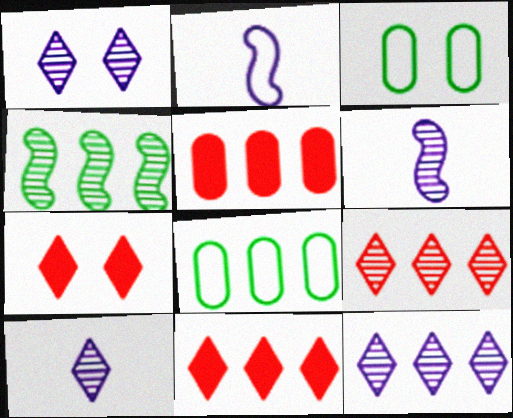[[1, 10, 12], 
[3, 6, 11], 
[6, 7, 8]]